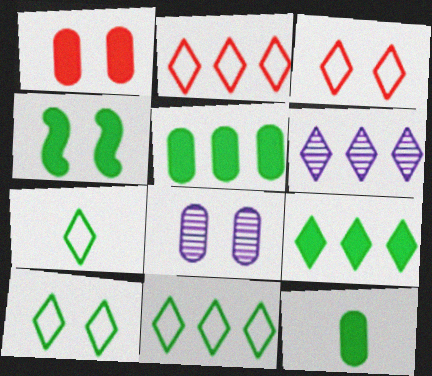[[2, 6, 9], 
[3, 4, 8], 
[4, 9, 12], 
[7, 10, 11]]